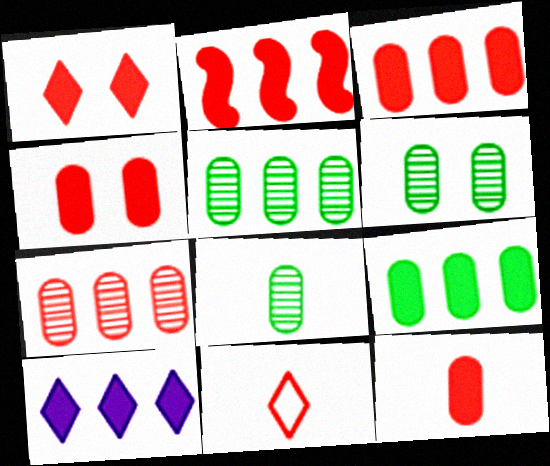[[1, 2, 12], 
[2, 9, 10], 
[3, 4, 12], 
[5, 6, 8]]